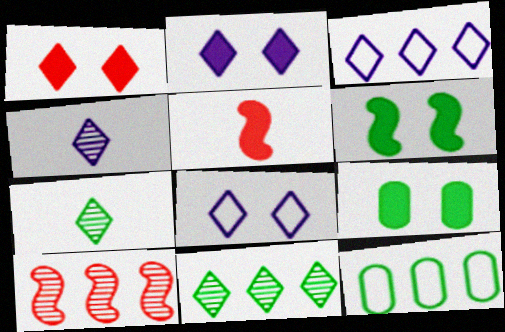[[1, 3, 7], 
[2, 3, 4], 
[6, 7, 12]]